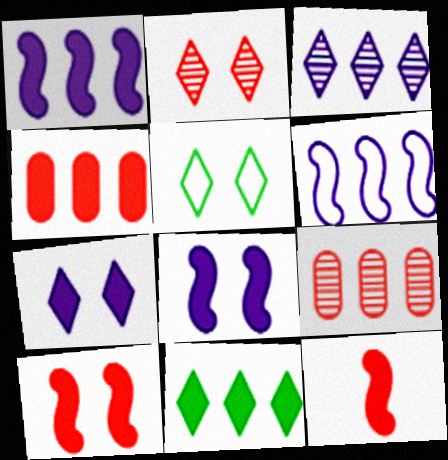[[1, 4, 11], 
[2, 5, 7], 
[6, 9, 11]]